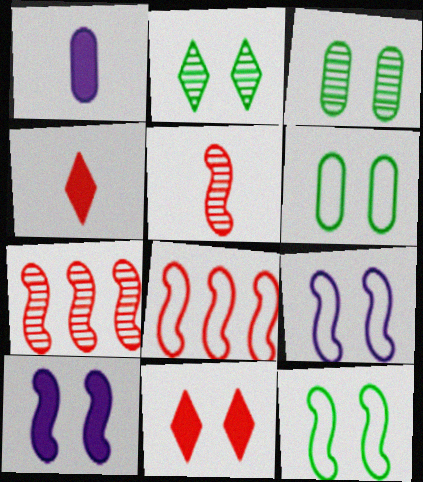[[1, 2, 8], 
[3, 9, 11]]